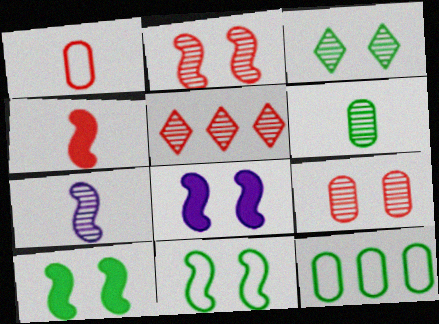[[2, 8, 11]]